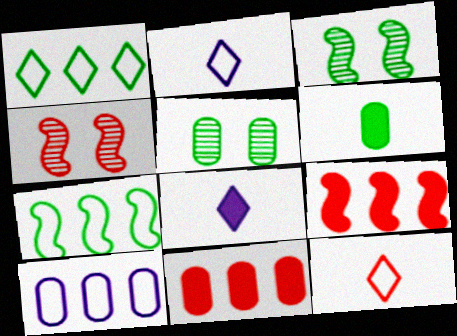[[1, 3, 6], 
[2, 3, 11], 
[2, 5, 9], 
[4, 11, 12]]